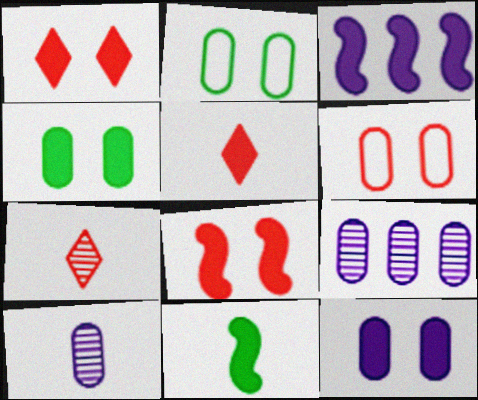[[2, 3, 7], 
[3, 4, 5], 
[3, 8, 11]]